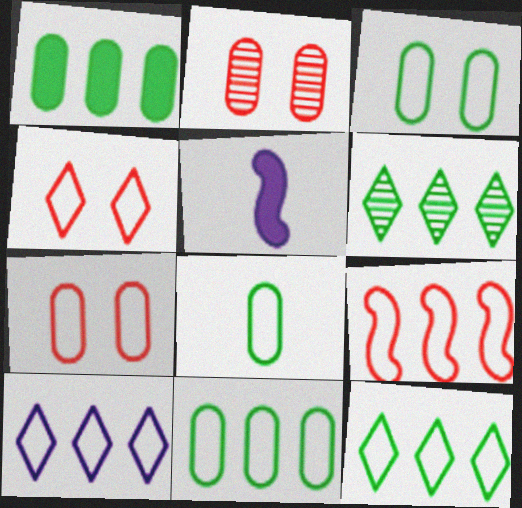[[2, 5, 12], 
[3, 8, 11], 
[5, 6, 7], 
[9, 10, 11]]